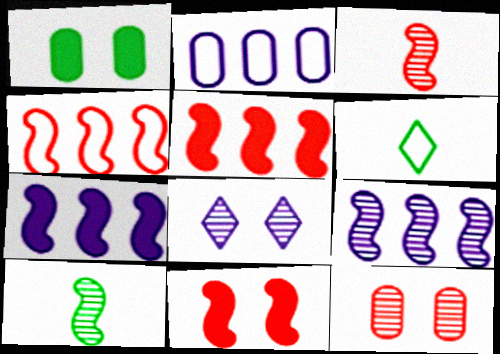[[3, 4, 11], 
[6, 7, 12]]